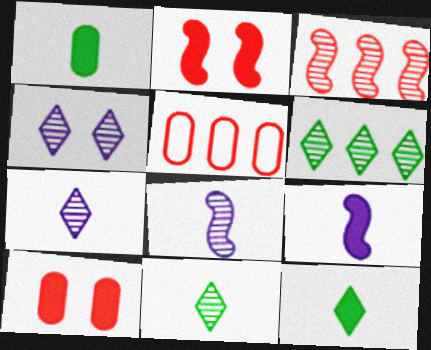[]